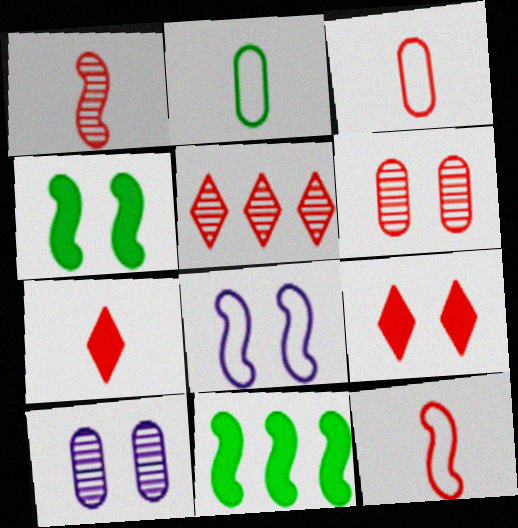[[1, 3, 7], 
[1, 5, 6], 
[1, 8, 11]]